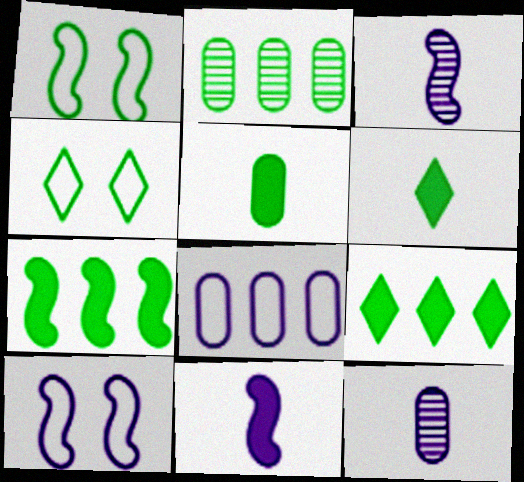[[1, 2, 6]]